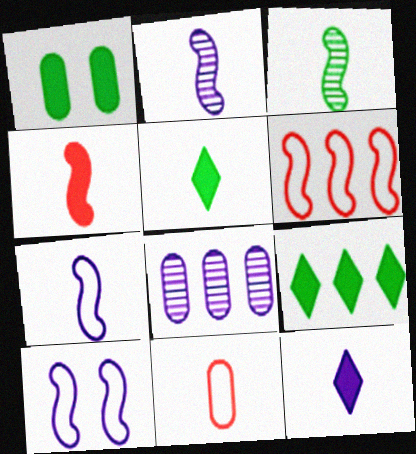[[1, 8, 11], 
[2, 5, 11], 
[3, 4, 7], 
[3, 11, 12], 
[6, 8, 9], 
[8, 10, 12]]